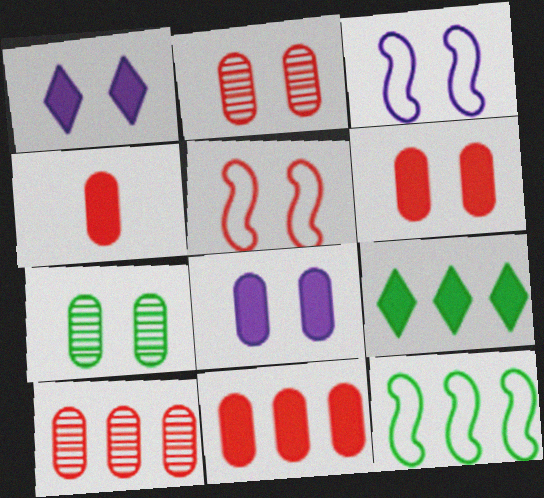[[1, 5, 7], 
[4, 6, 11]]